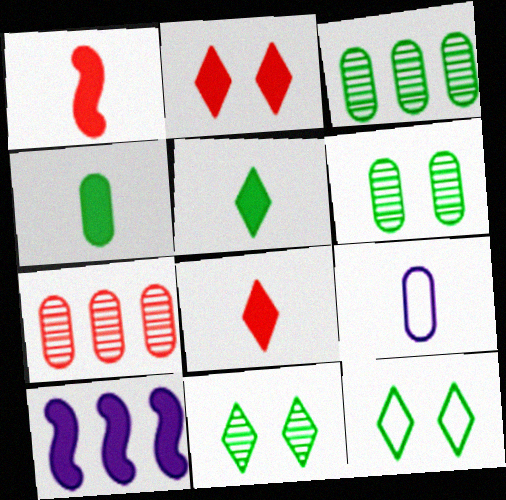[[2, 4, 10]]